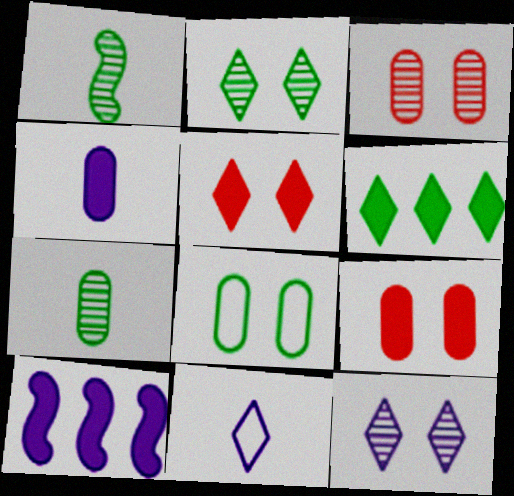[[1, 6, 8]]